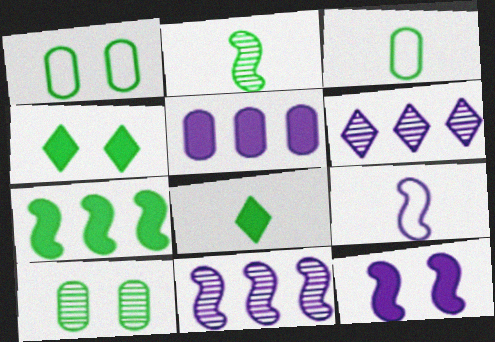[[2, 3, 8], 
[9, 11, 12]]